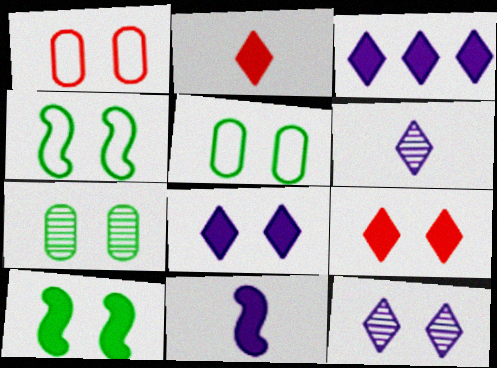[[1, 10, 12]]